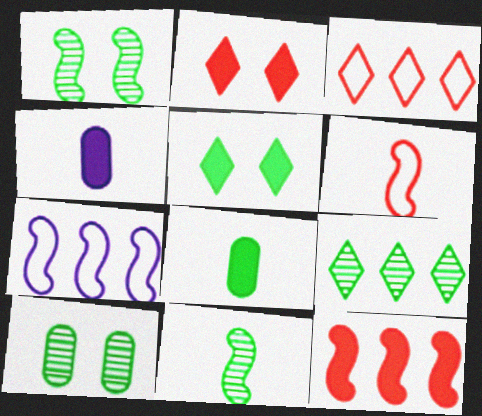[[1, 3, 4], 
[4, 5, 12], 
[9, 10, 11]]